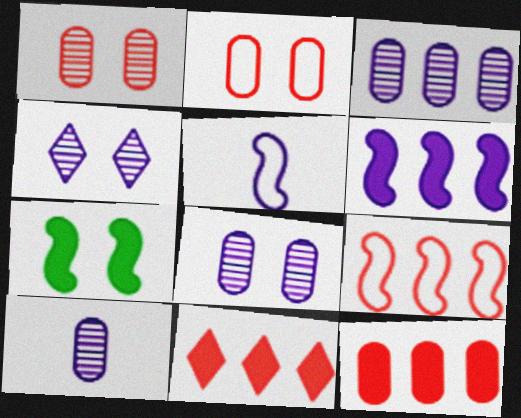[[2, 4, 7], 
[3, 8, 10]]